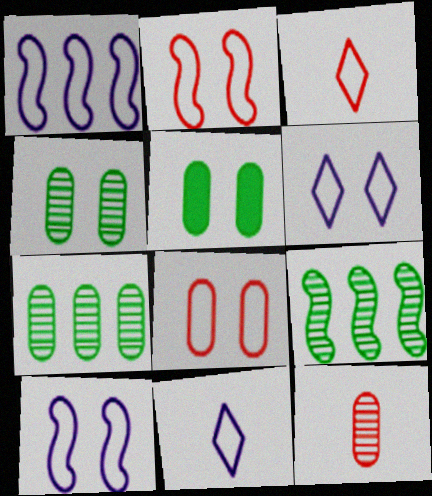[]